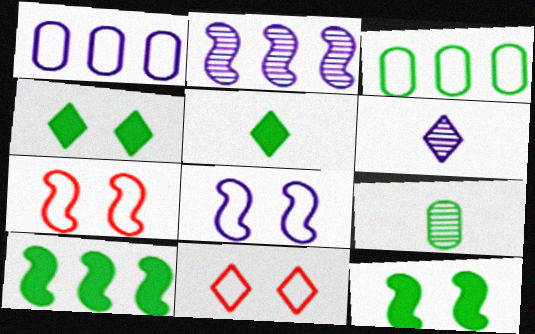[]